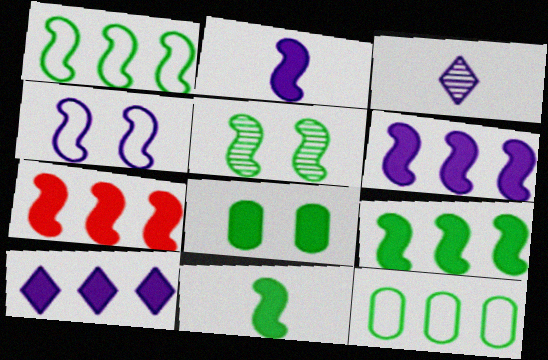[[1, 5, 11], 
[6, 7, 9]]